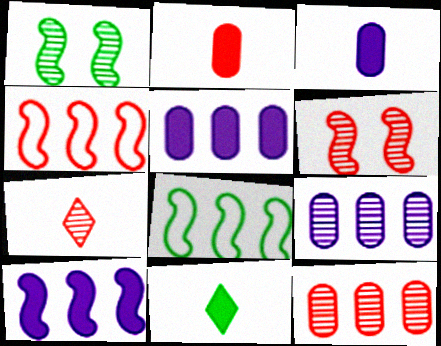[[1, 7, 9], 
[6, 7, 12]]